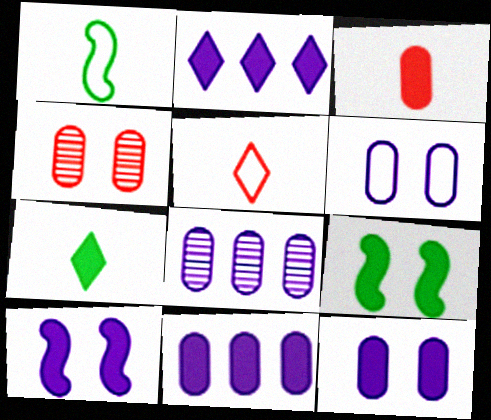[[1, 2, 4], 
[2, 3, 9], 
[5, 8, 9]]